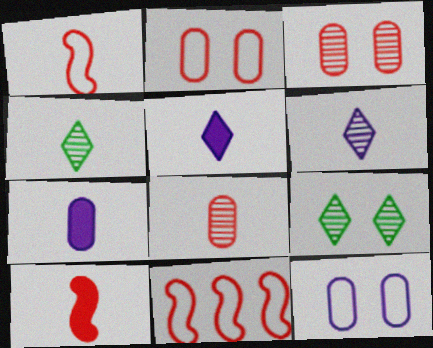[[1, 4, 7], 
[7, 9, 11]]